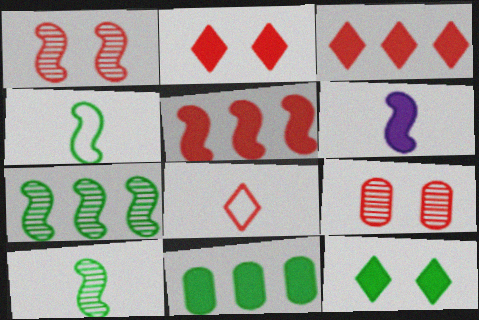[[2, 6, 11], 
[5, 8, 9]]